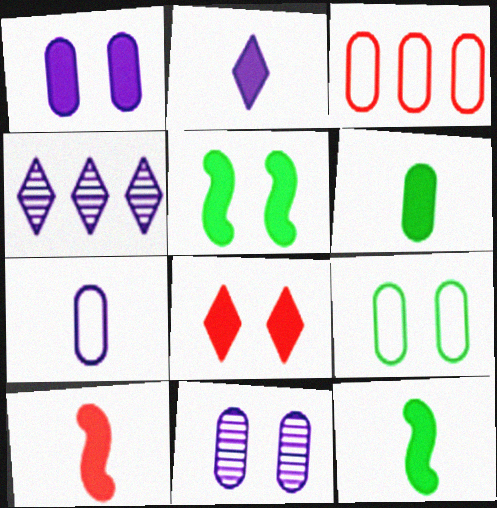[[1, 5, 8], 
[2, 6, 10], 
[3, 6, 11], 
[3, 7, 9], 
[4, 9, 10]]